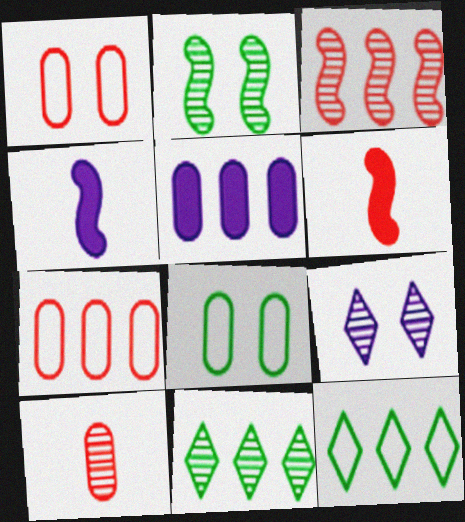[[1, 4, 11], 
[3, 5, 12], 
[5, 8, 10]]